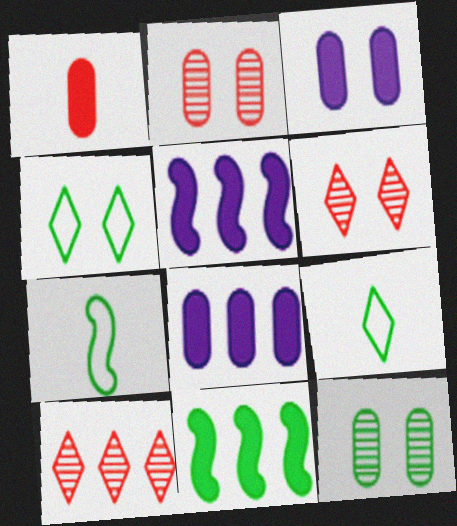[[2, 5, 9], 
[3, 7, 10], 
[6, 7, 8], 
[9, 11, 12]]